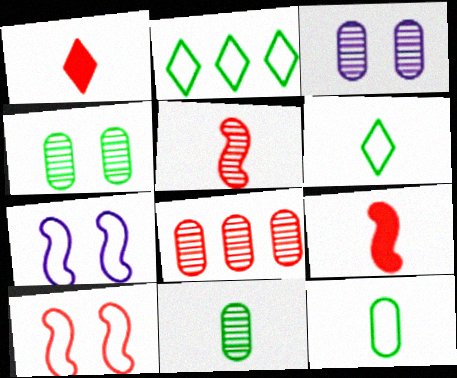[[1, 8, 10], 
[2, 3, 9], 
[3, 8, 11]]